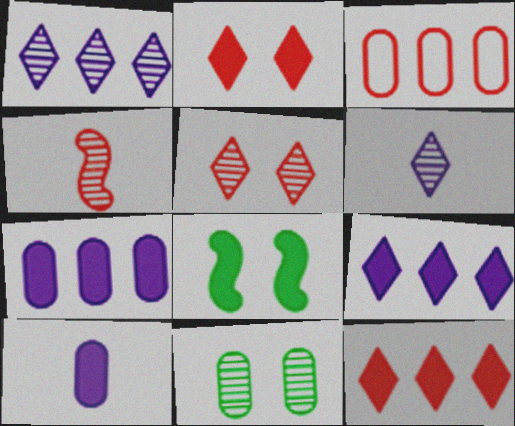[[1, 4, 11], 
[2, 3, 4], 
[3, 6, 8], 
[3, 10, 11], 
[8, 10, 12]]